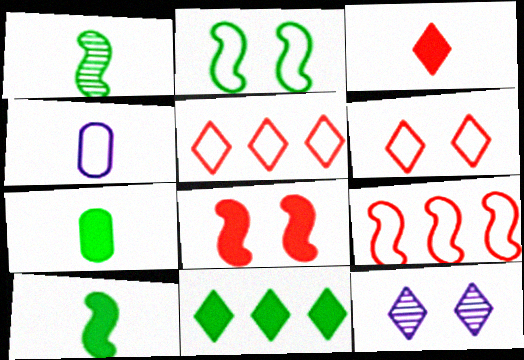[[1, 3, 4], 
[2, 4, 5], 
[7, 9, 12]]